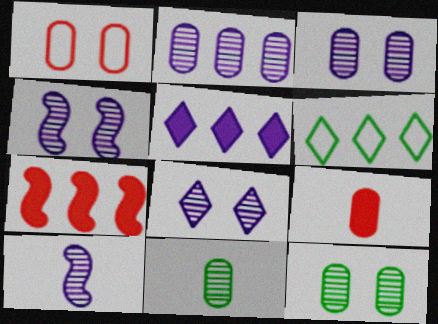[[2, 6, 7], 
[2, 8, 10], 
[3, 4, 8], 
[4, 6, 9]]